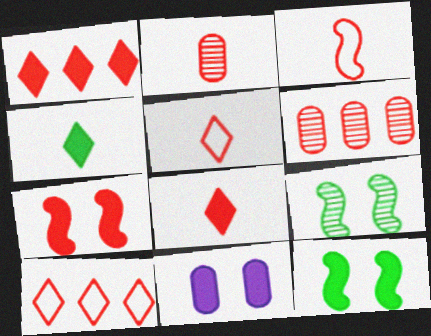[[2, 3, 8], 
[2, 7, 10], 
[5, 6, 7]]